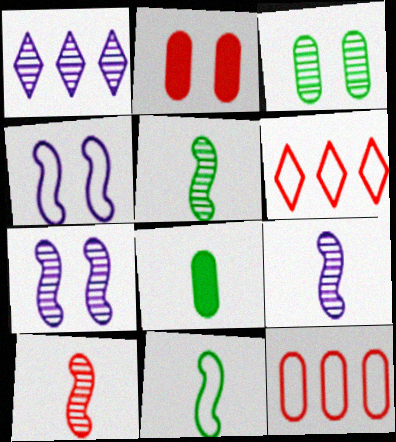[[1, 2, 11], 
[1, 3, 10], 
[2, 6, 10], 
[5, 9, 10], 
[6, 7, 8]]